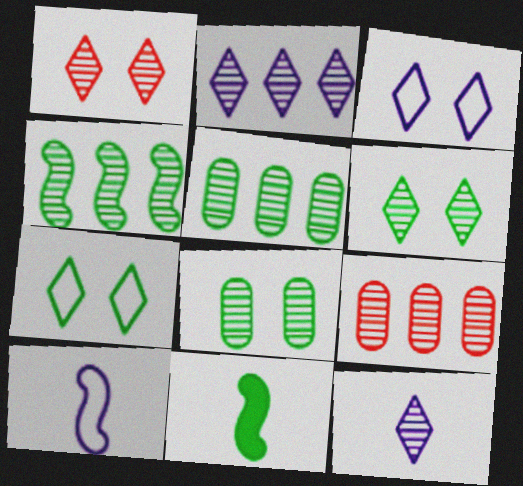[[2, 4, 9], 
[3, 9, 11], 
[5, 7, 11]]